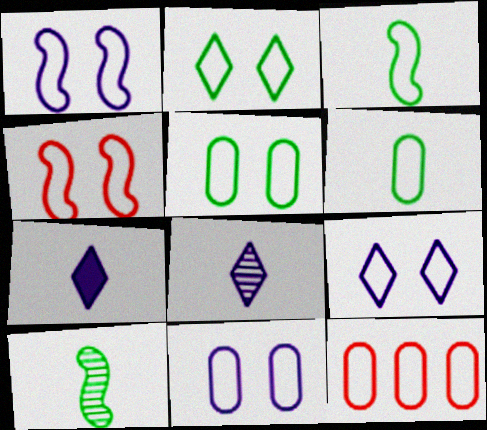[[1, 9, 11], 
[2, 4, 11], 
[3, 9, 12], 
[4, 5, 9], 
[6, 11, 12]]